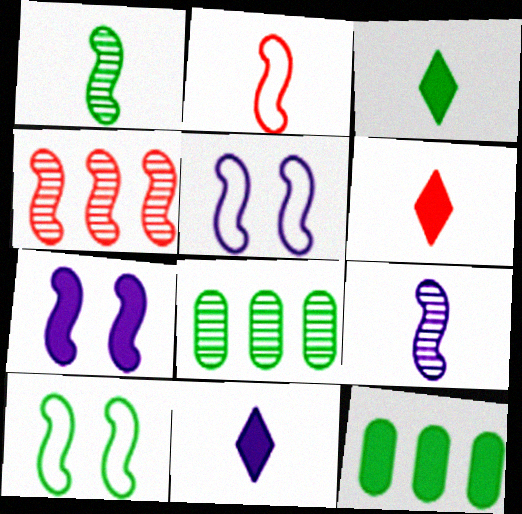[[3, 6, 11], 
[3, 8, 10], 
[5, 6, 8], 
[6, 7, 12]]